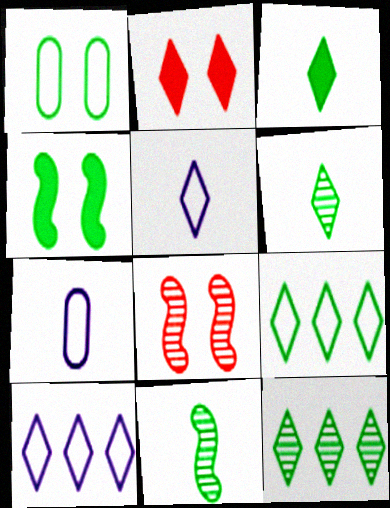[[2, 5, 12], 
[2, 6, 10]]